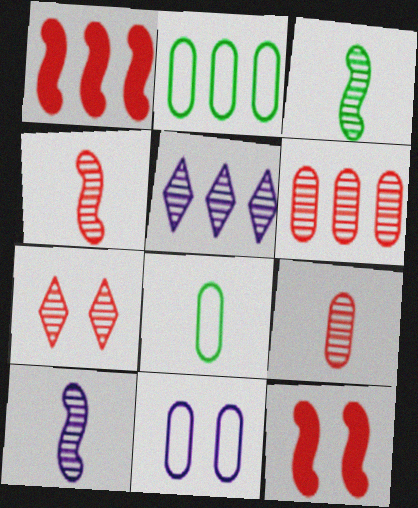[[1, 2, 5], 
[3, 4, 10], 
[4, 6, 7], 
[5, 8, 12]]